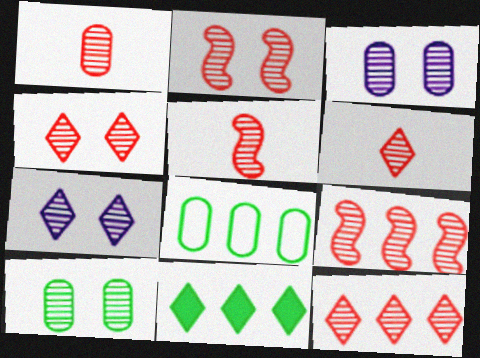[[1, 2, 12], 
[1, 4, 9], 
[1, 5, 6], 
[2, 5, 9], 
[2, 7, 10], 
[4, 6, 12]]